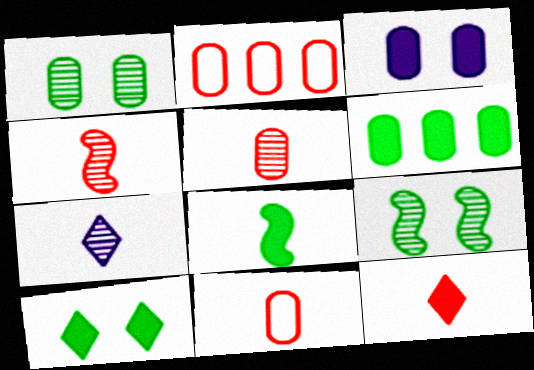[[4, 11, 12], 
[6, 8, 10], 
[7, 8, 11]]